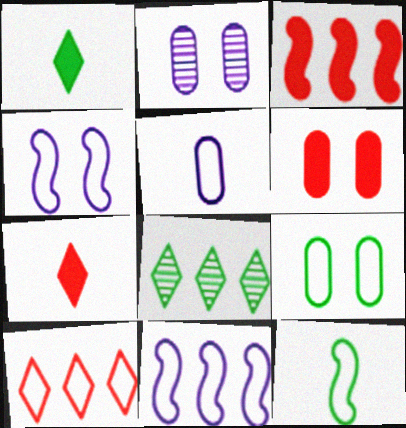[[2, 6, 9], 
[3, 6, 7]]